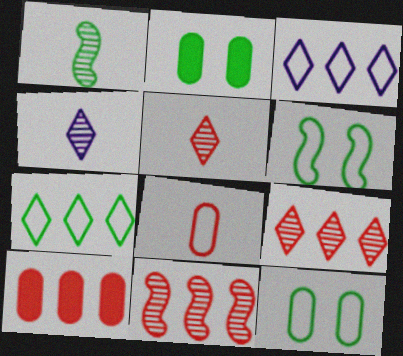[[1, 2, 7], 
[3, 6, 8], 
[4, 6, 10]]